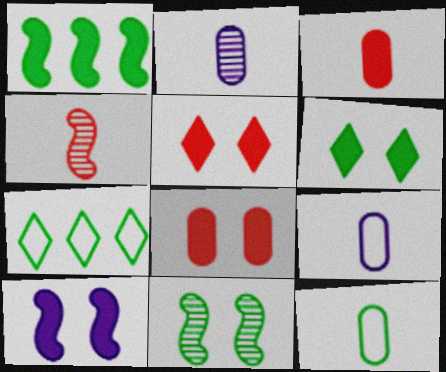[[2, 3, 12], 
[6, 8, 10]]